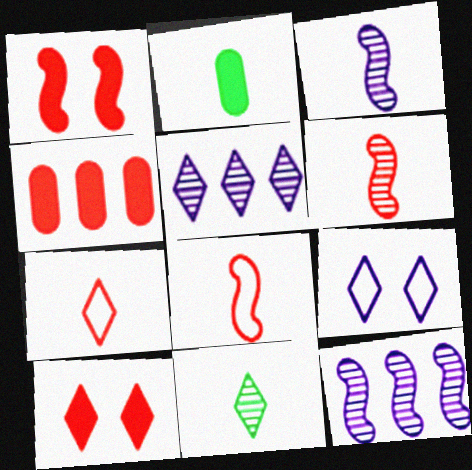[[2, 3, 7]]